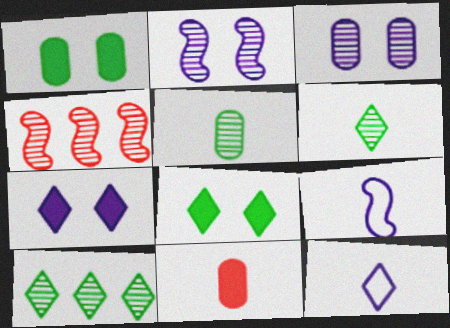[[1, 4, 12], 
[3, 4, 6], 
[6, 9, 11]]